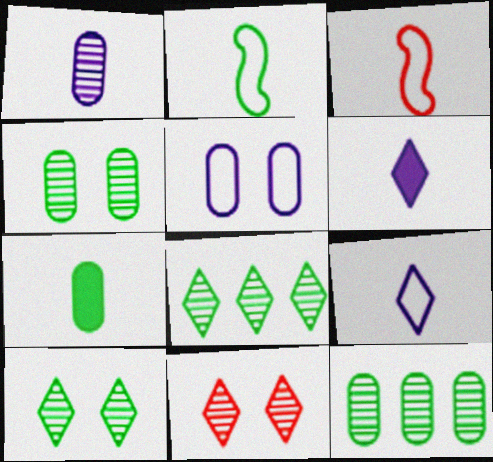[]